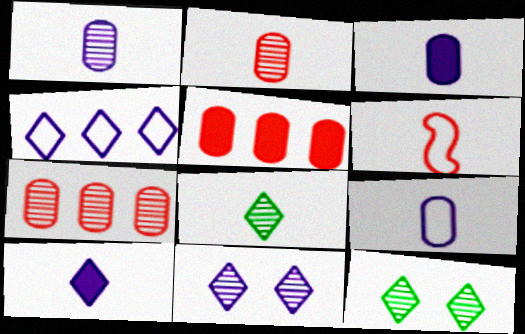[[1, 3, 9], 
[3, 6, 8], 
[4, 10, 11]]